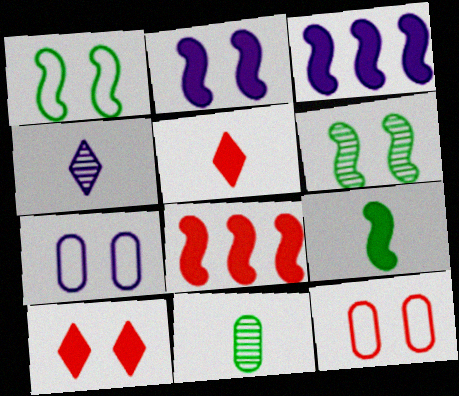[[2, 8, 9], 
[3, 4, 7], 
[6, 7, 10]]